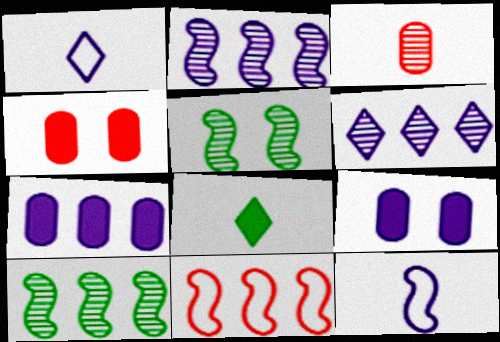[[1, 2, 9], 
[1, 4, 10], 
[3, 5, 6], 
[3, 8, 12], 
[6, 9, 12]]